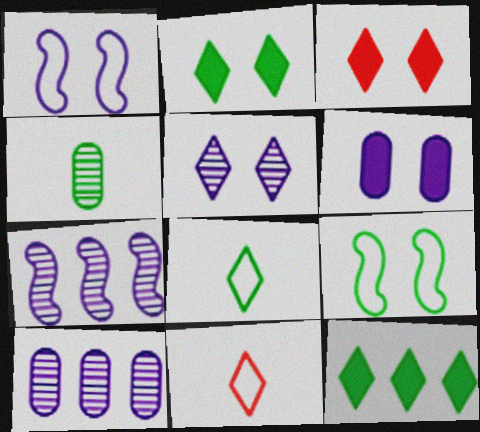[[1, 5, 6], 
[4, 9, 12], 
[5, 11, 12]]